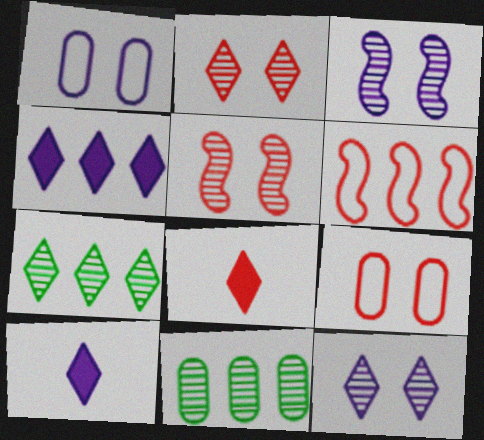[[4, 6, 11]]